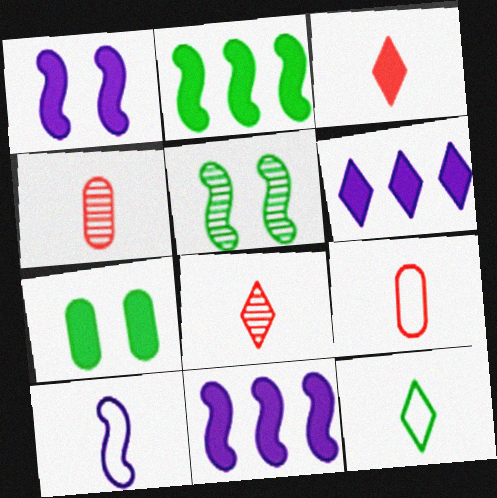[[3, 7, 11], 
[5, 6, 9], 
[9, 10, 12]]